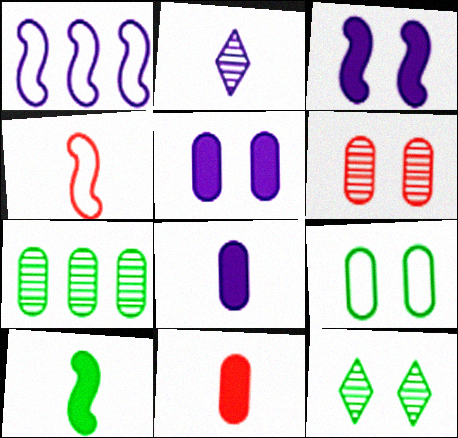[[1, 2, 5], 
[1, 11, 12], 
[5, 6, 9]]